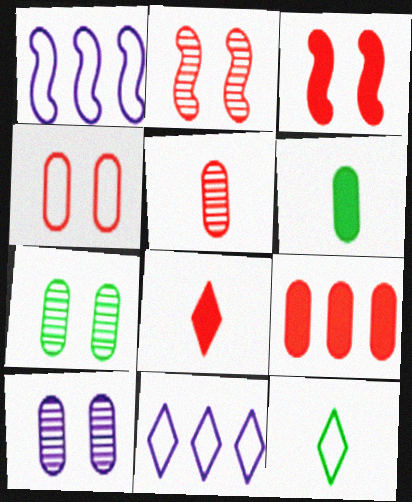[[1, 4, 12], 
[1, 7, 8], 
[2, 6, 11], 
[3, 8, 9], 
[4, 5, 9]]